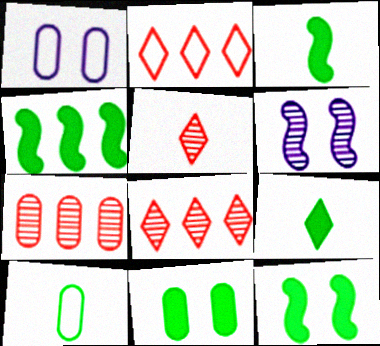[[1, 3, 8], 
[1, 4, 5], 
[3, 4, 12], 
[4, 9, 11]]